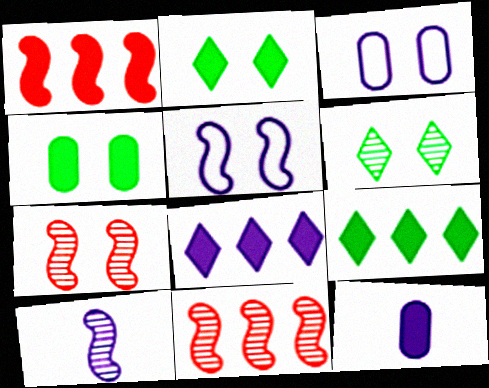[[1, 2, 12], 
[2, 3, 7], 
[3, 8, 10]]